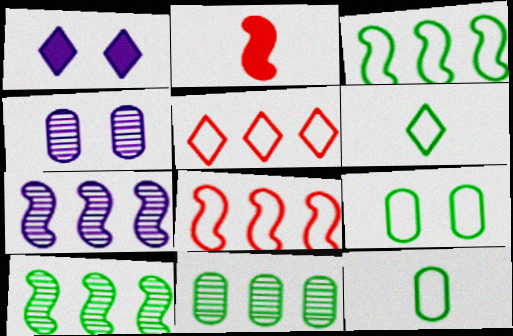[[3, 6, 9]]